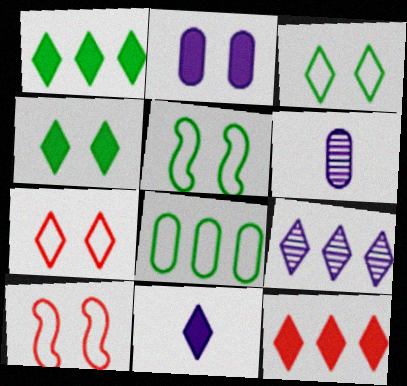[[1, 6, 10], 
[4, 11, 12], 
[5, 6, 12]]